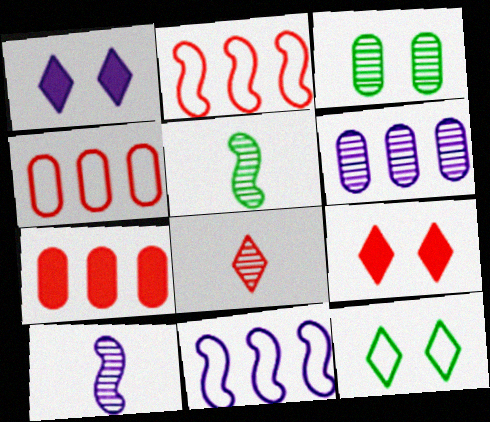[[1, 4, 5], 
[7, 10, 12]]